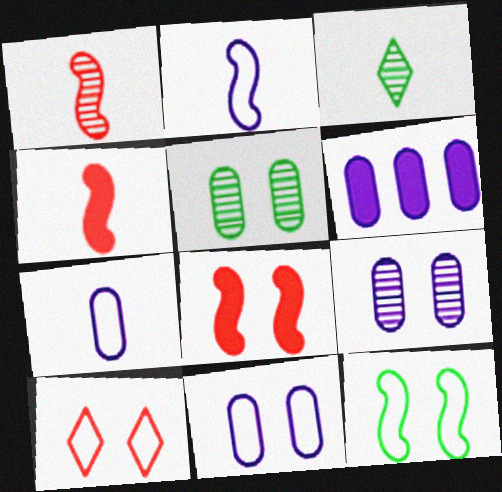[[3, 4, 7], 
[6, 7, 9], 
[10, 11, 12]]